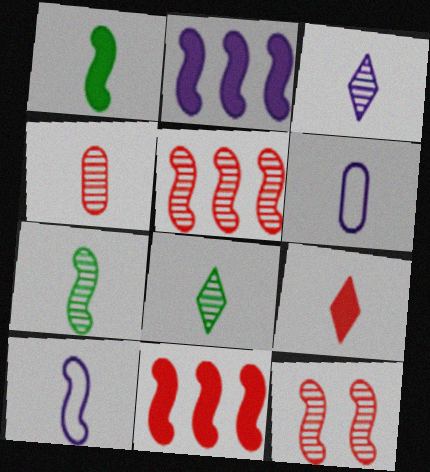[[3, 4, 7], 
[6, 7, 9]]